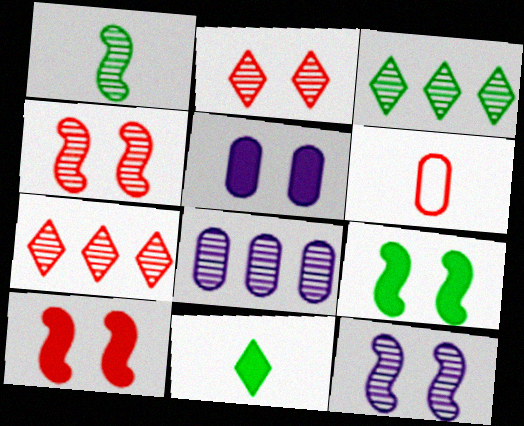[[1, 2, 8], 
[6, 7, 10]]